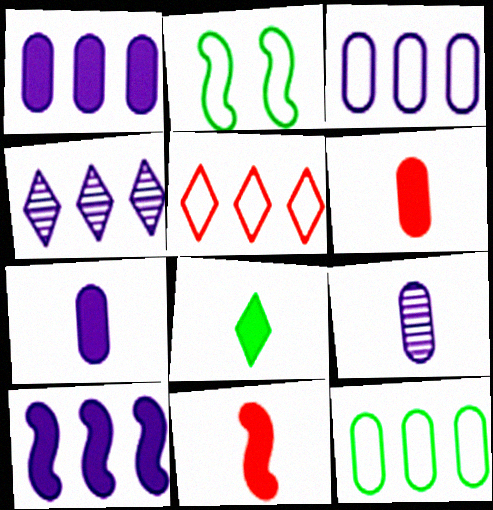[[2, 4, 6], 
[3, 4, 10], 
[7, 8, 11]]